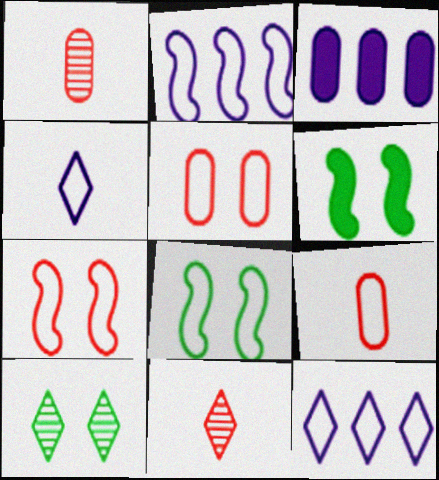[[1, 6, 12], 
[3, 8, 11], 
[8, 9, 12]]